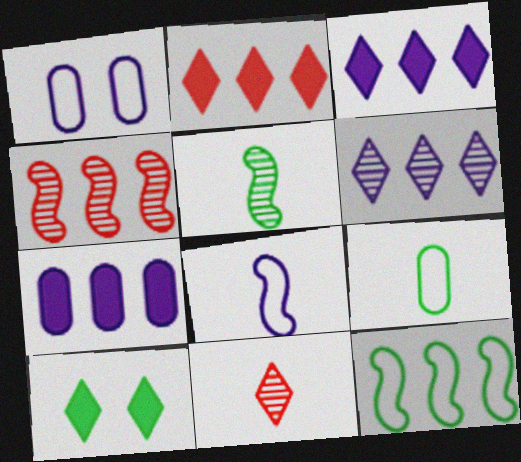[[1, 2, 5]]